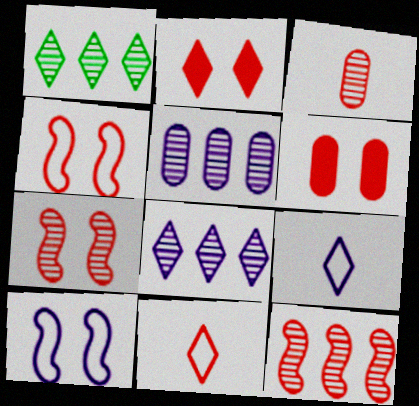[[1, 2, 9], 
[1, 5, 12], 
[6, 11, 12]]